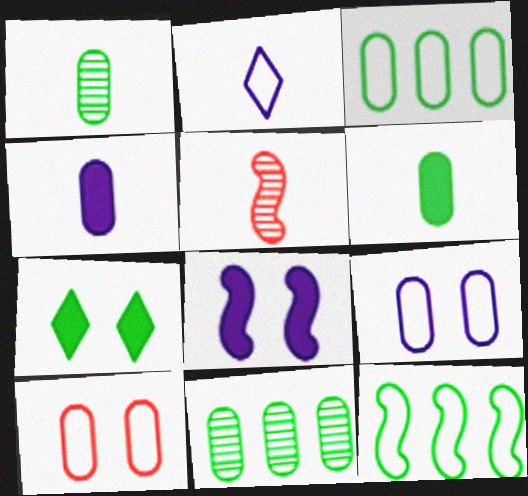[[1, 7, 12], 
[2, 5, 6], 
[2, 10, 12], 
[4, 10, 11], 
[5, 8, 12]]